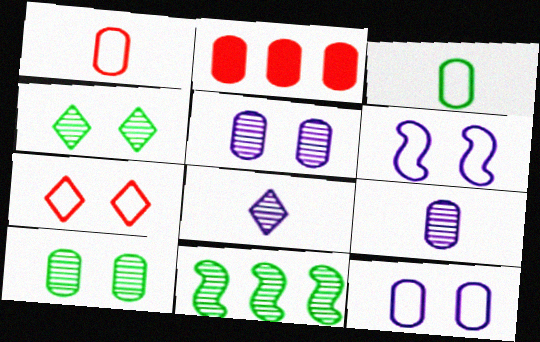[[2, 3, 5]]